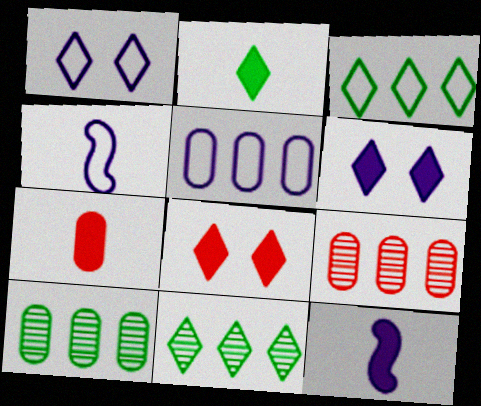[[1, 4, 5], 
[2, 7, 12], 
[4, 8, 10]]